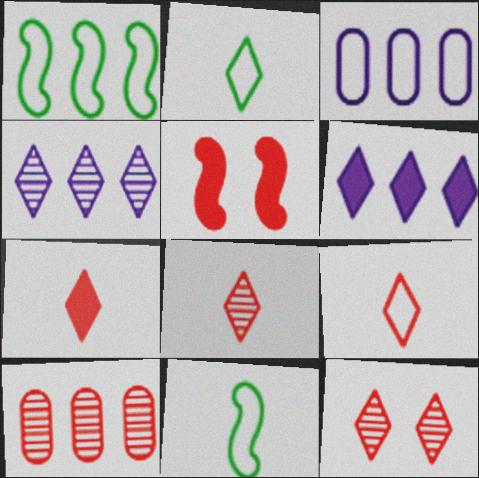[[1, 6, 10], 
[2, 6, 12], 
[5, 9, 10], 
[7, 8, 9]]